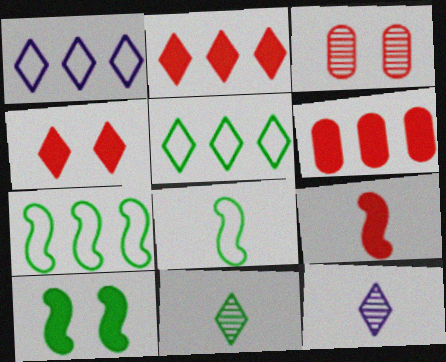[[1, 4, 11], 
[4, 5, 12], 
[4, 6, 9]]